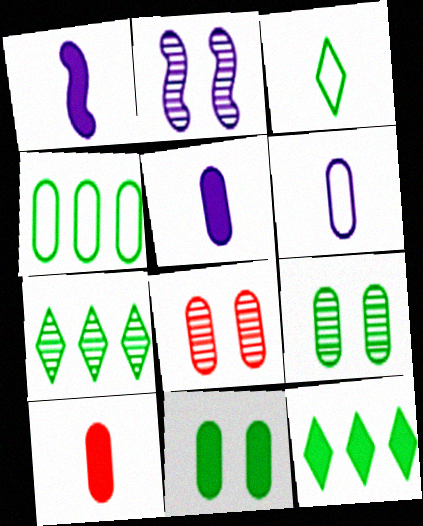[[4, 5, 8]]